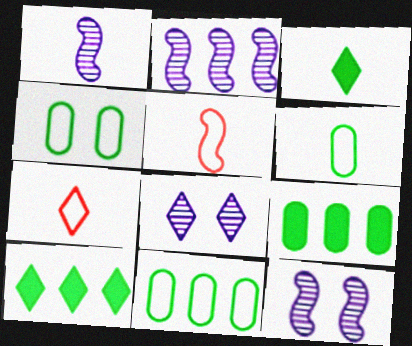[[1, 2, 12], 
[4, 6, 11], 
[5, 8, 9], 
[7, 8, 10], 
[7, 9, 12]]